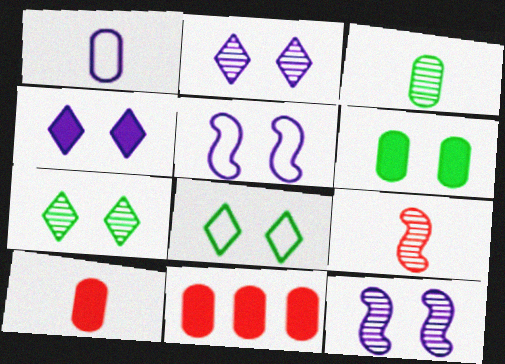[[1, 3, 10]]